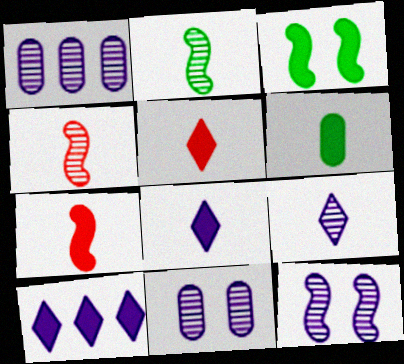[[1, 9, 12], 
[6, 7, 8]]